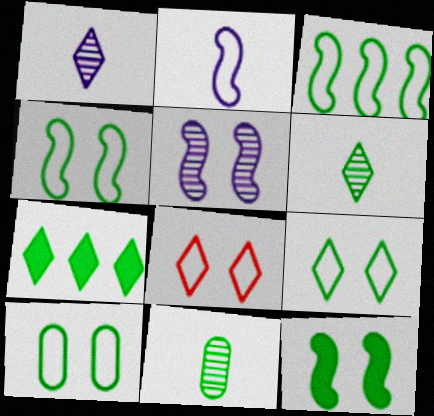[[1, 7, 8], 
[4, 7, 11], 
[4, 9, 10], 
[6, 7, 9]]